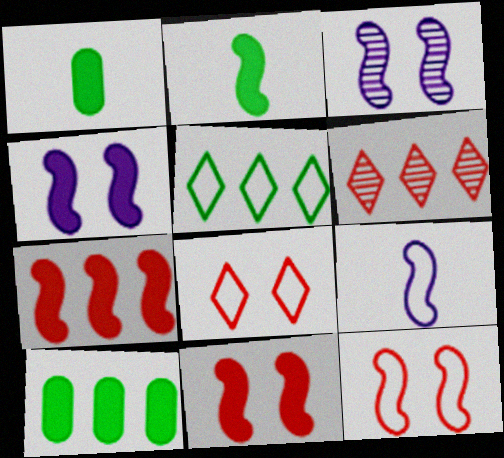[[2, 4, 7]]